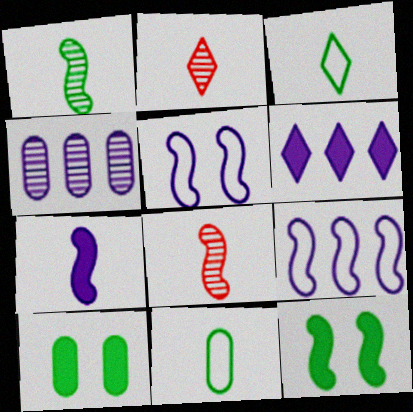[[2, 7, 11], 
[2, 9, 10], 
[4, 6, 9], 
[8, 9, 12]]